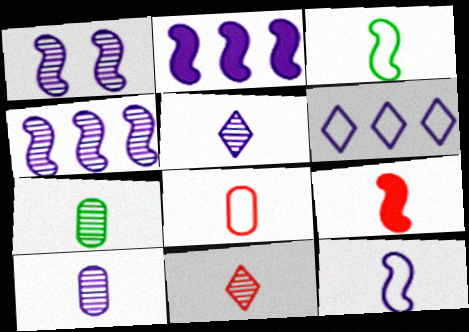[[1, 2, 12], 
[8, 9, 11]]